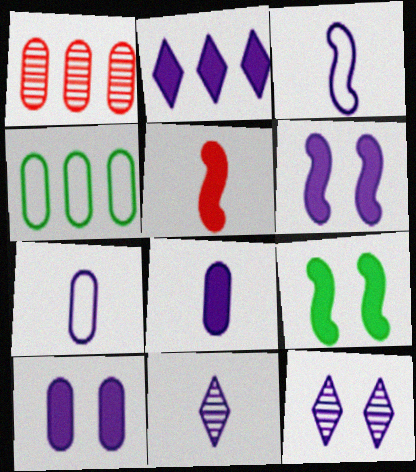[[2, 6, 8], 
[3, 8, 11], 
[4, 5, 12]]